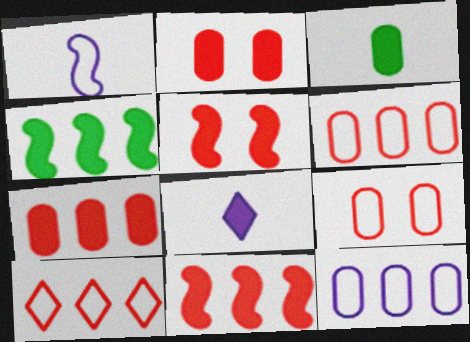[[2, 4, 8]]